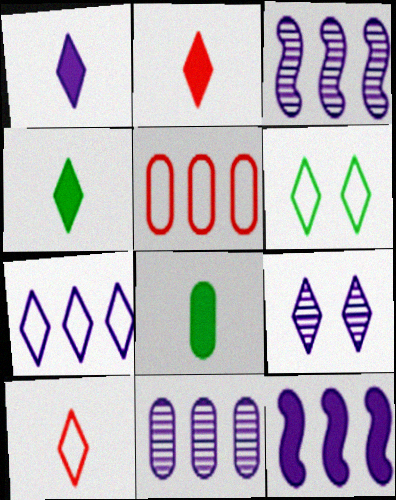[[1, 2, 4], 
[1, 7, 9], 
[6, 7, 10], 
[7, 11, 12]]